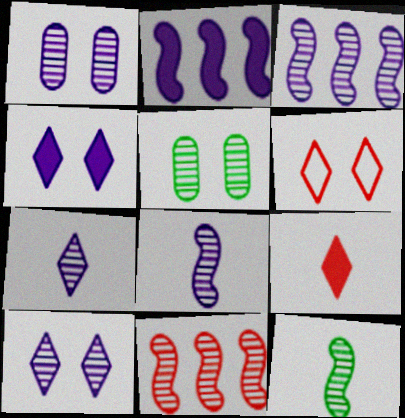[[1, 3, 7], 
[5, 7, 11]]